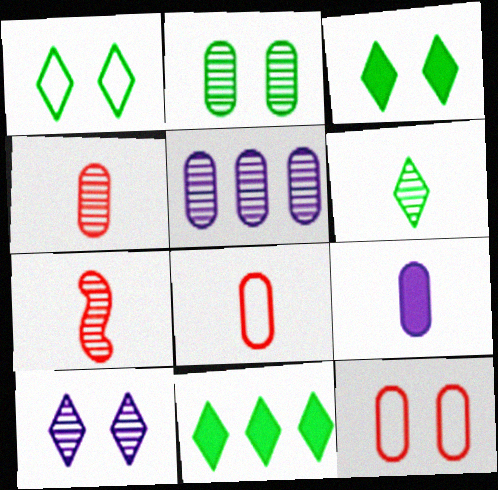[[1, 6, 11], 
[2, 4, 5]]